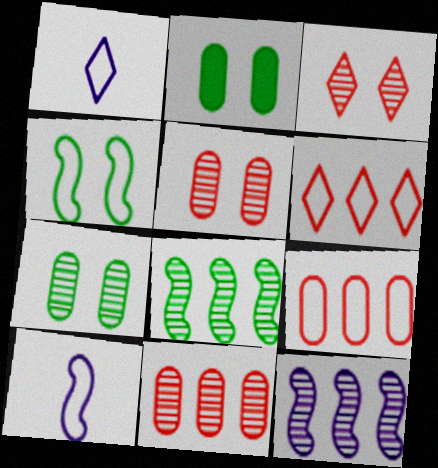[[1, 4, 9]]